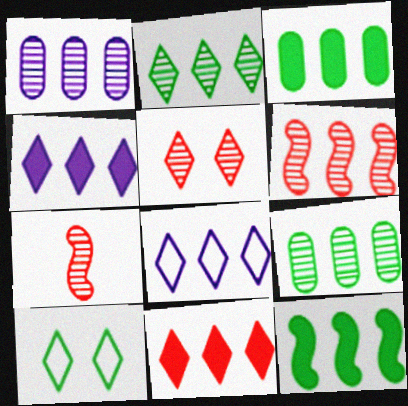[[1, 2, 6], 
[2, 8, 11], 
[3, 6, 8]]